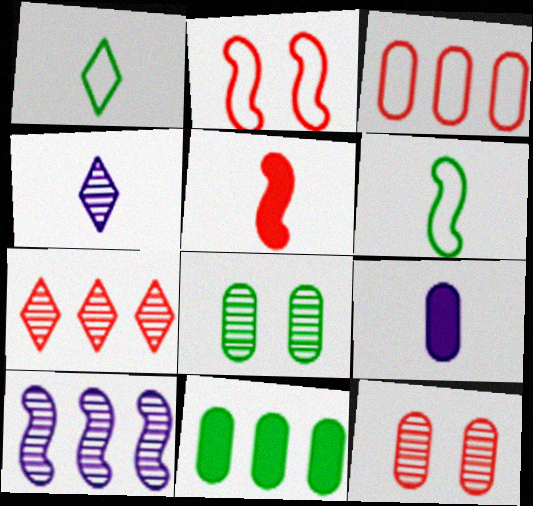[[2, 4, 11], 
[3, 8, 9]]